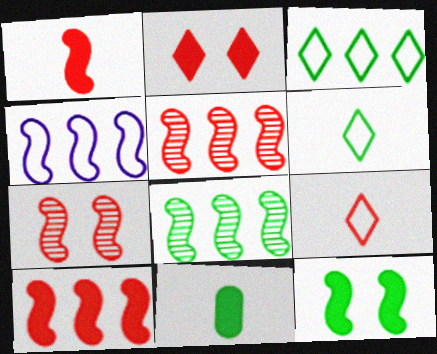[[4, 8, 10]]